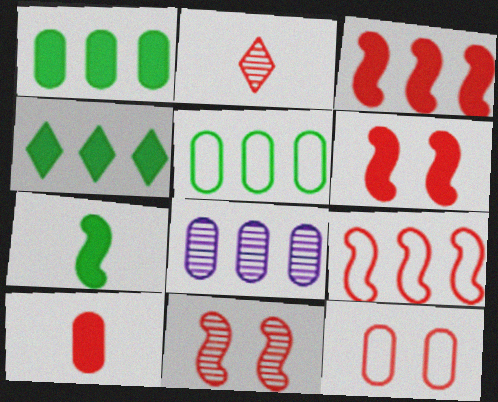[[2, 3, 12], 
[4, 8, 9]]